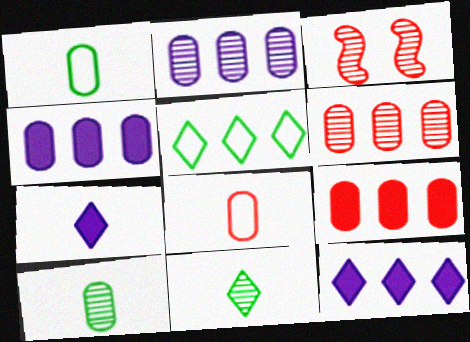[[1, 3, 12], 
[2, 3, 11]]